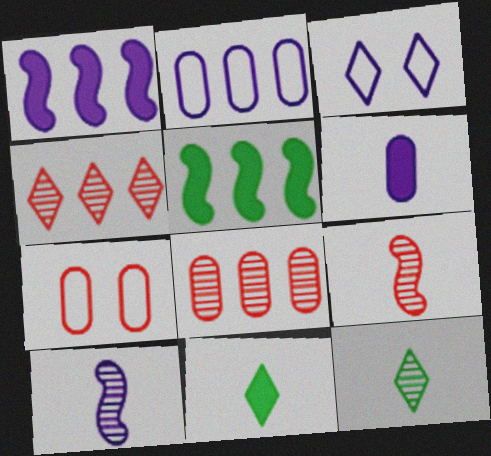[[1, 7, 12], 
[2, 4, 5], 
[3, 4, 11]]